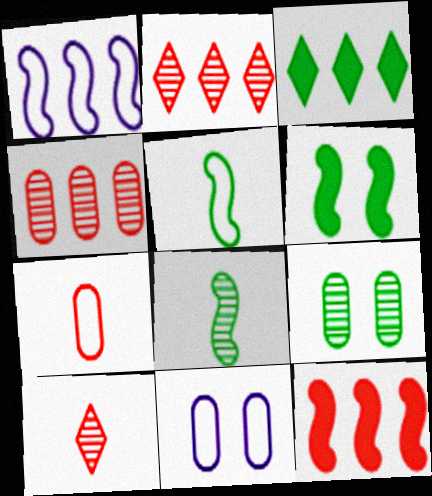[[1, 3, 4], 
[3, 5, 9]]